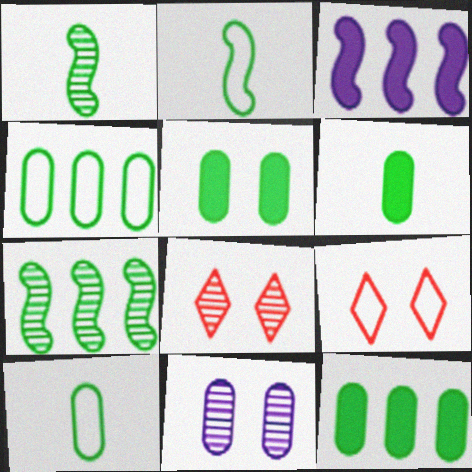[[3, 8, 10], 
[5, 6, 12]]